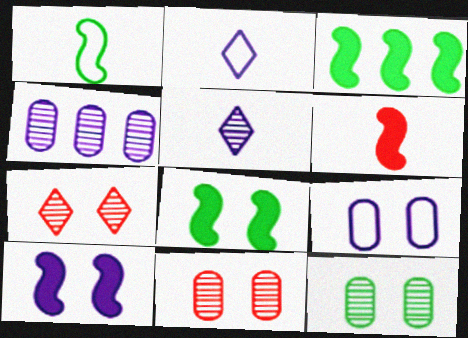[[2, 3, 11], 
[2, 4, 10], 
[3, 6, 10], 
[7, 8, 9]]